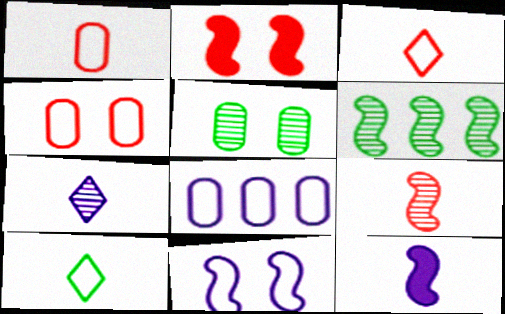[]